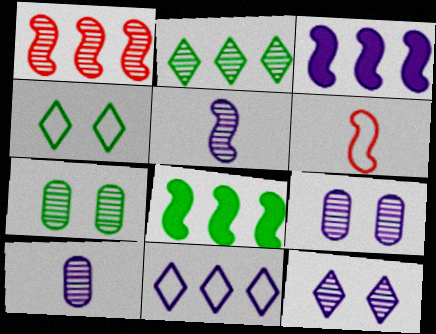[]